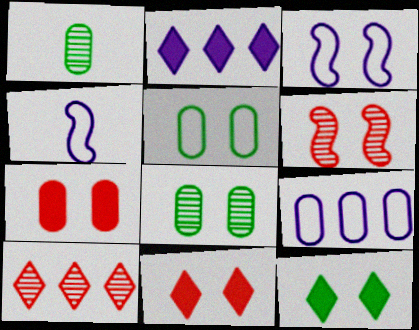[[1, 7, 9], 
[3, 8, 11]]